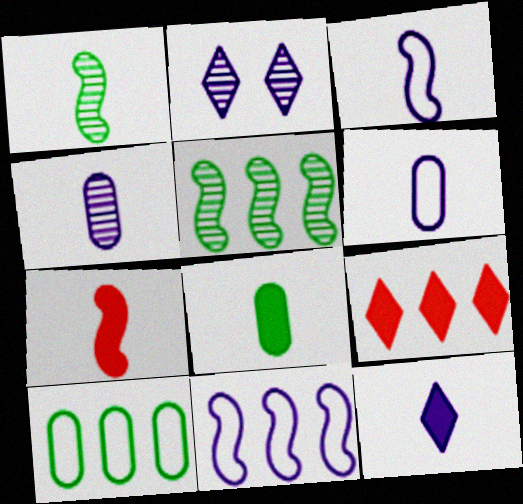[[1, 3, 7], 
[2, 7, 10], 
[3, 4, 12], 
[7, 8, 12]]